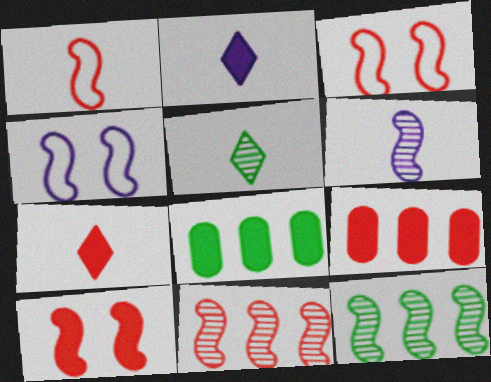[[1, 10, 11], 
[2, 8, 10], 
[4, 5, 9], 
[7, 9, 10]]